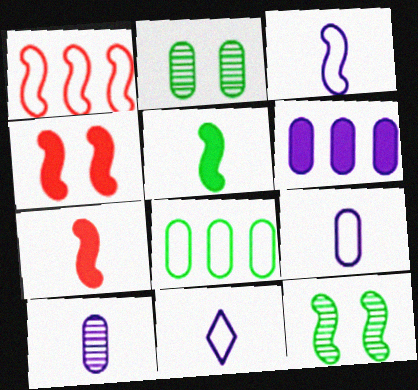[[3, 9, 11]]